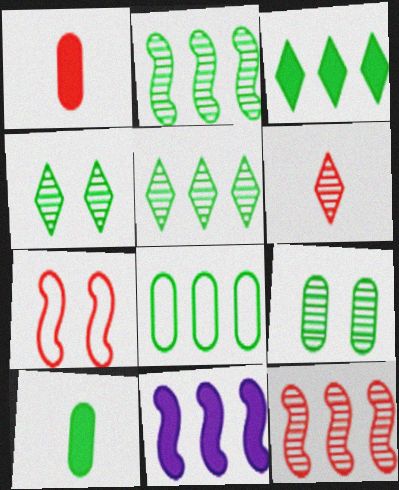[[2, 3, 8], 
[8, 9, 10]]